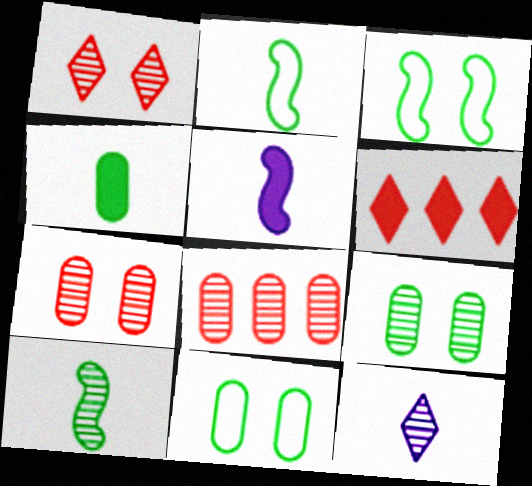[]